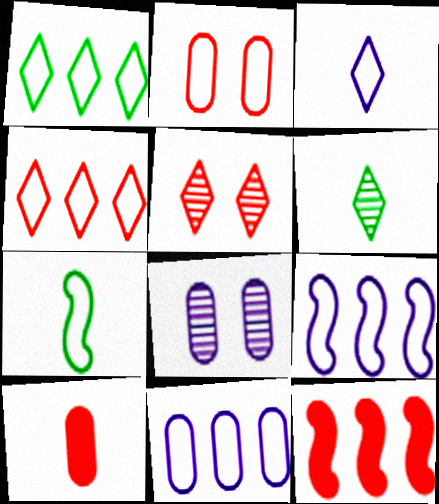[]